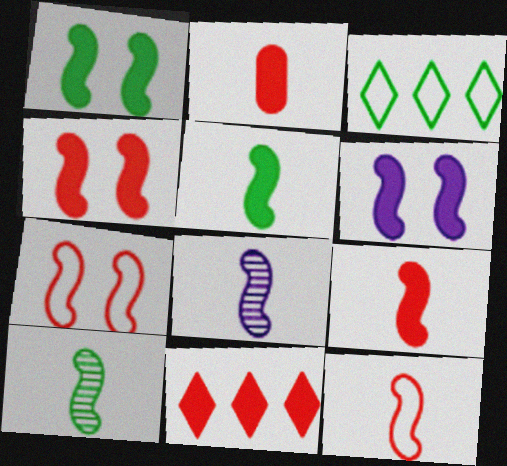[[1, 4, 6], 
[2, 4, 11], 
[5, 8, 12]]